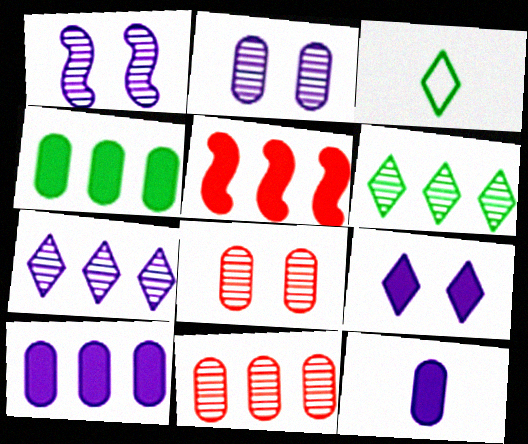[[2, 3, 5]]